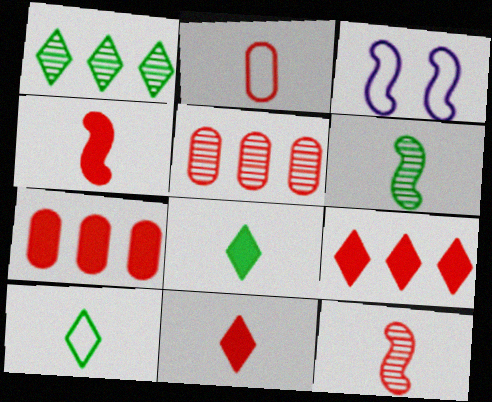[[2, 11, 12], 
[3, 5, 8]]